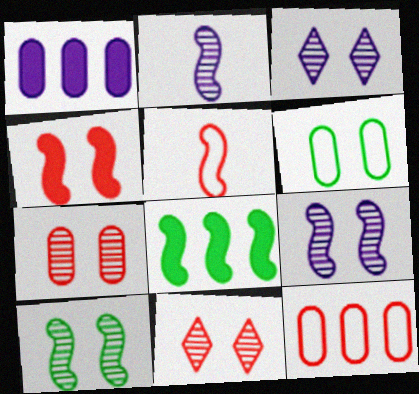[[3, 4, 6], 
[3, 7, 10], 
[5, 8, 9]]